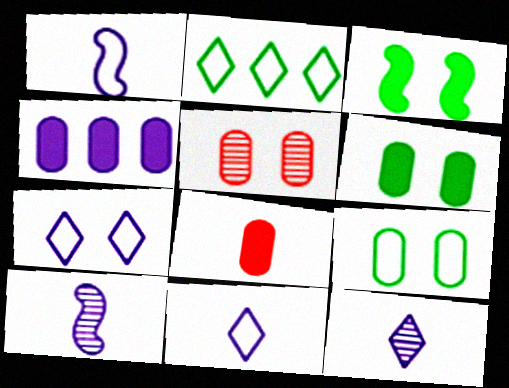[[3, 5, 7], 
[4, 6, 8], 
[4, 7, 10]]